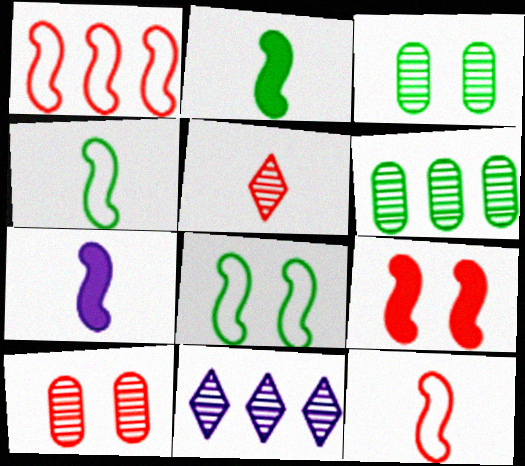[]